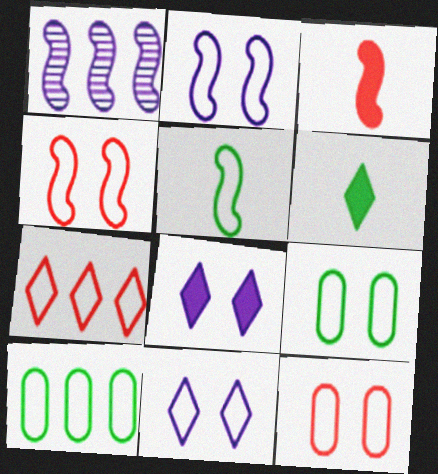[[1, 6, 12], 
[4, 9, 11]]